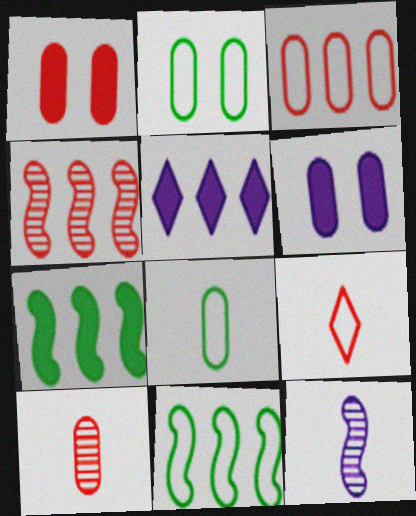[[1, 3, 10], 
[1, 4, 9]]